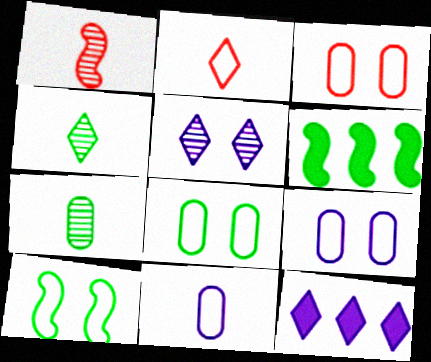[[1, 8, 12], 
[3, 8, 9], 
[4, 6, 8]]